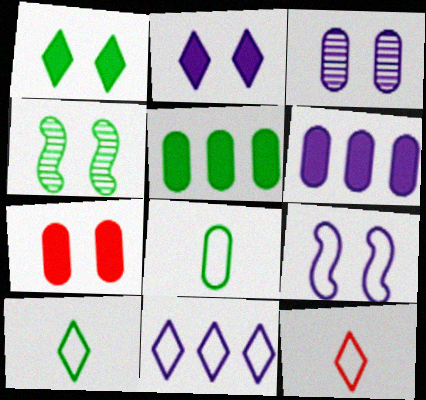[[2, 3, 9], 
[4, 5, 10], 
[4, 6, 12]]